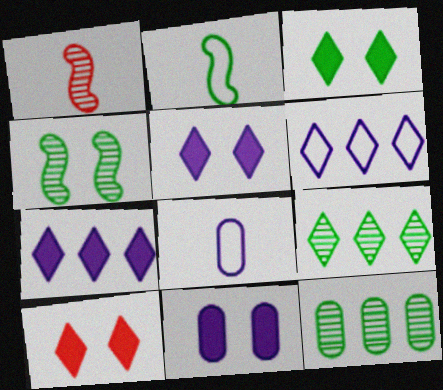[[2, 3, 12], 
[3, 5, 10]]